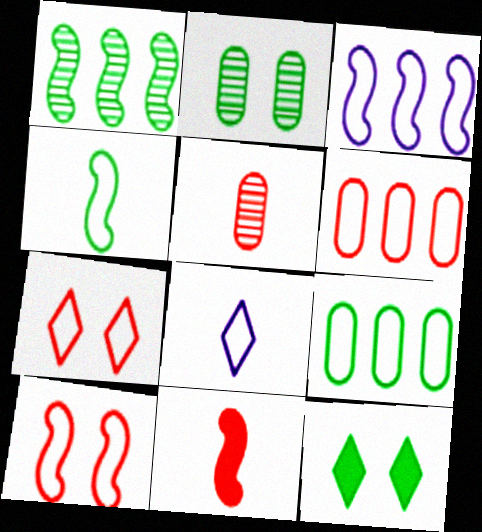[[3, 4, 10], 
[3, 5, 12], 
[8, 9, 10]]